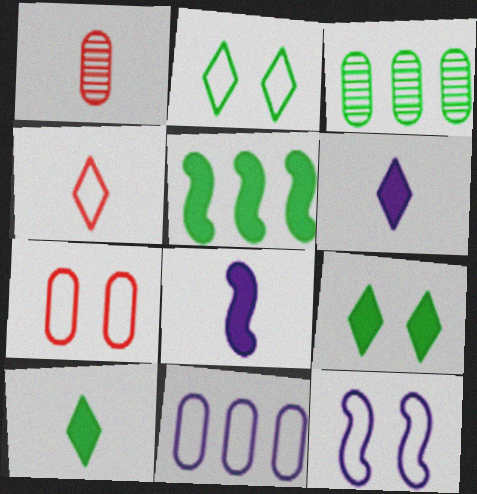[[2, 7, 12]]